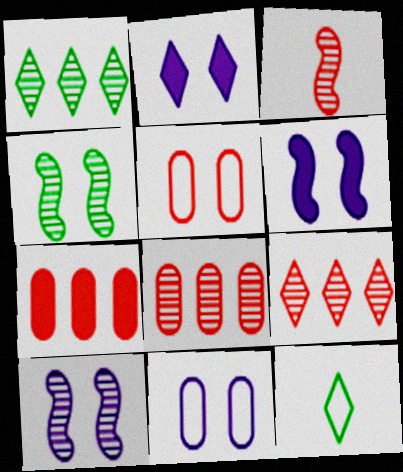[[2, 4, 5], 
[2, 9, 12], 
[2, 10, 11], 
[6, 8, 12], 
[7, 10, 12]]